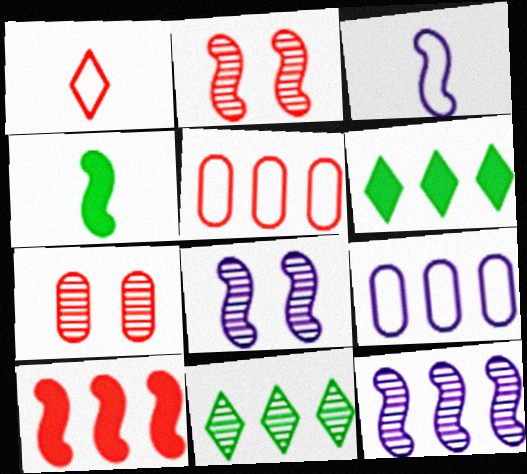[[1, 7, 10], 
[3, 6, 7], 
[5, 6, 12], 
[9, 10, 11]]